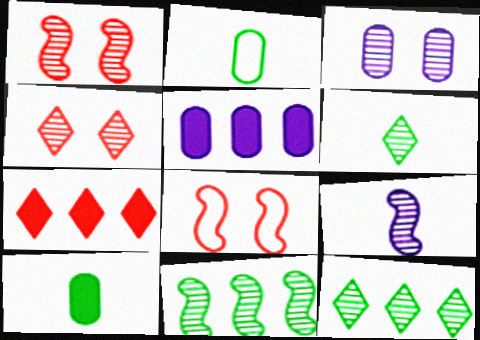[[1, 9, 11], 
[5, 6, 8]]